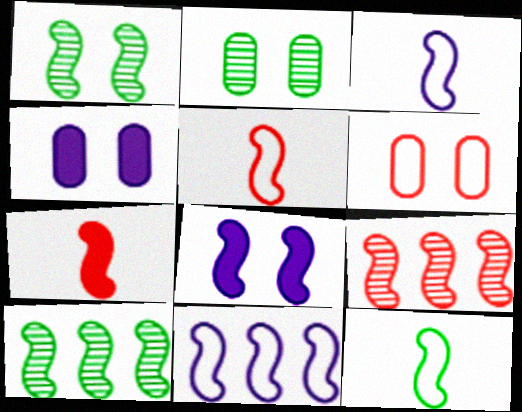[[1, 7, 11], 
[2, 4, 6], 
[3, 5, 12], 
[5, 8, 10], 
[8, 9, 12]]